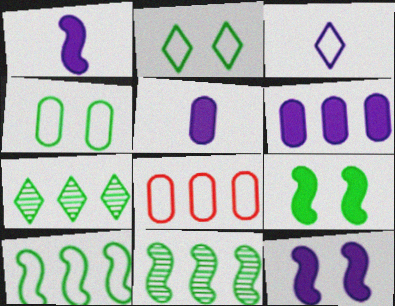[]